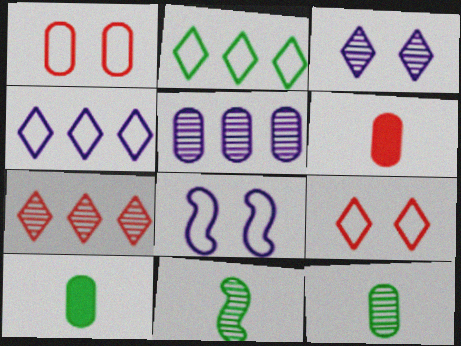[[1, 5, 10], 
[7, 8, 10]]